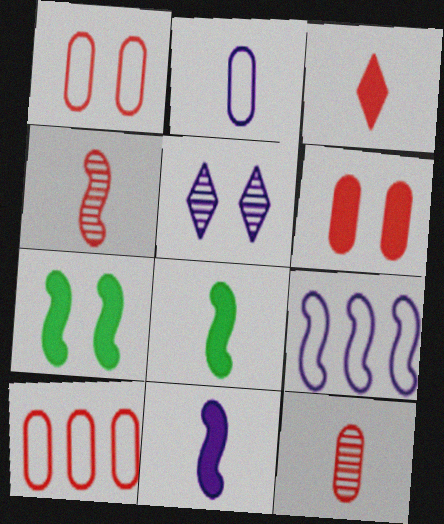[[1, 5, 7], 
[4, 7, 9], 
[5, 8, 10], 
[6, 10, 12]]